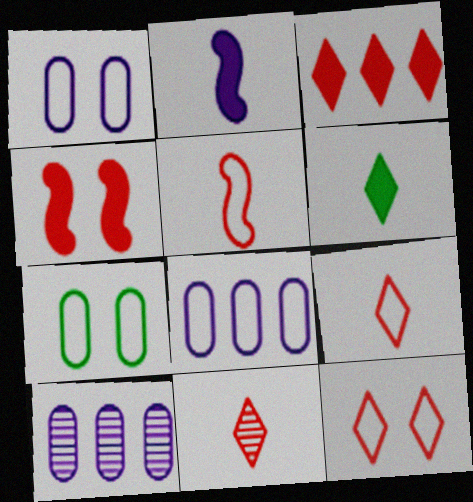[[3, 11, 12]]